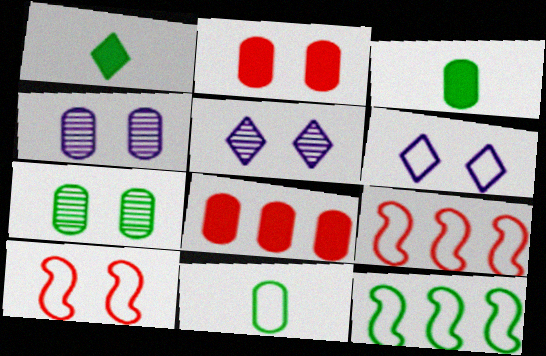[[1, 4, 9], 
[1, 7, 12], 
[3, 5, 9], 
[4, 8, 11], 
[6, 9, 11]]